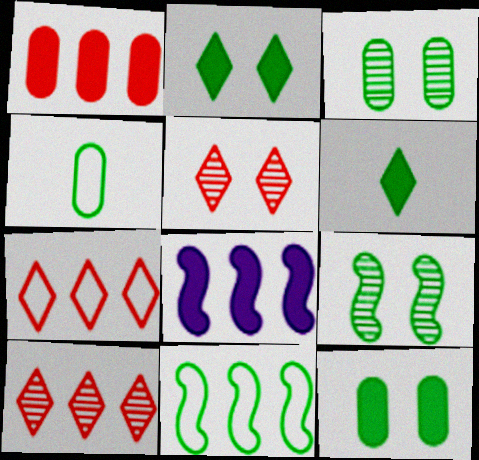[[3, 6, 11], 
[4, 5, 8]]